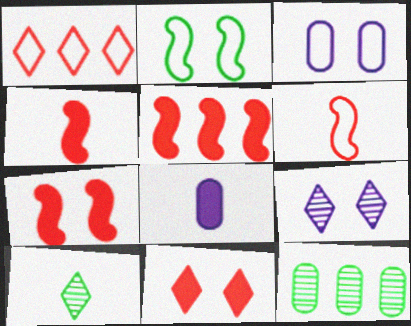[[3, 5, 10], 
[4, 5, 7], 
[6, 8, 10]]